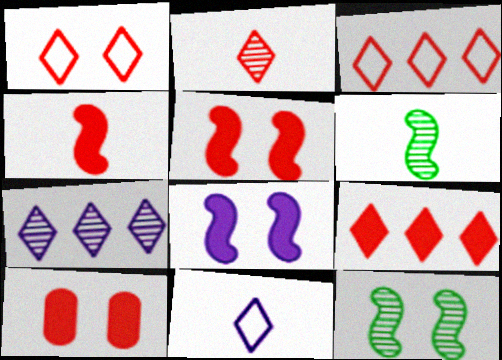[[1, 2, 9], 
[4, 9, 10]]